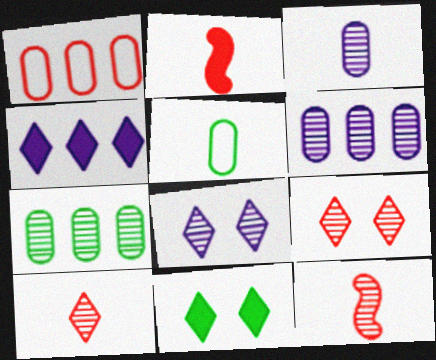[[1, 2, 9], 
[7, 8, 12]]